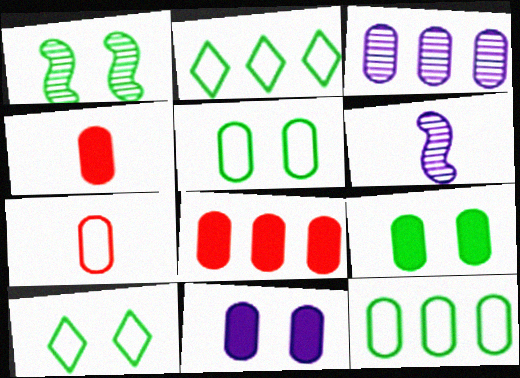[[1, 9, 10], 
[3, 4, 5], 
[3, 7, 9], 
[3, 8, 12], 
[6, 8, 10]]